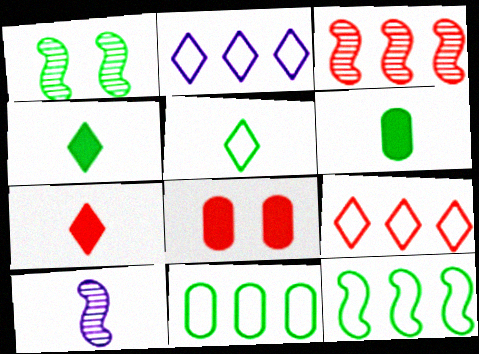[[1, 3, 10], 
[1, 4, 11]]